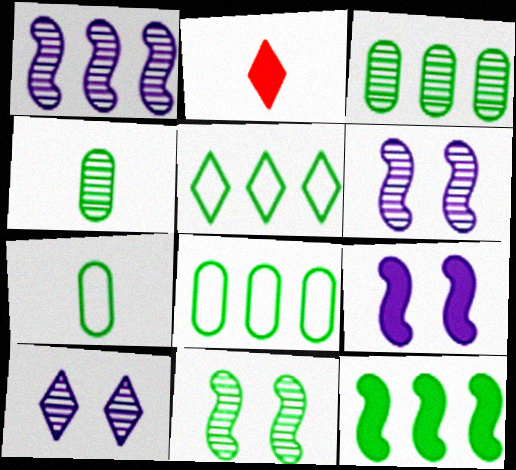[[2, 5, 10], 
[2, 6, 8], 
[3, 5, 12]]